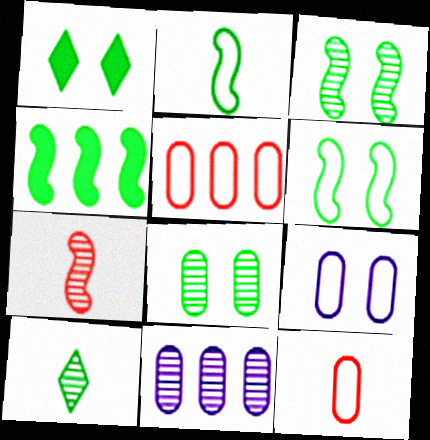[[1, 6, 8], 
[2, 3, 4]]